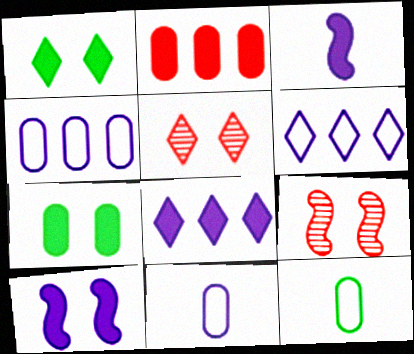[[1, 2, 3], 
[8, 9, 12]]